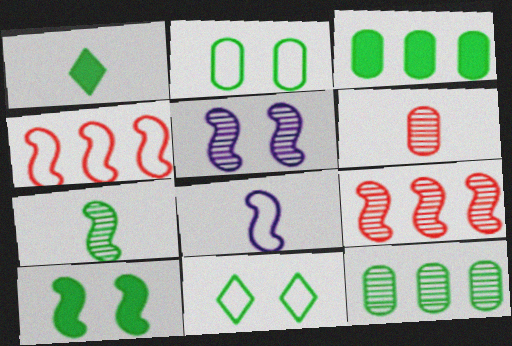[[1, 3, 10], 
[1, 6, 8], 
[3, 7, 11], 
[5, 7, 9], 
[8, 9, 10]]